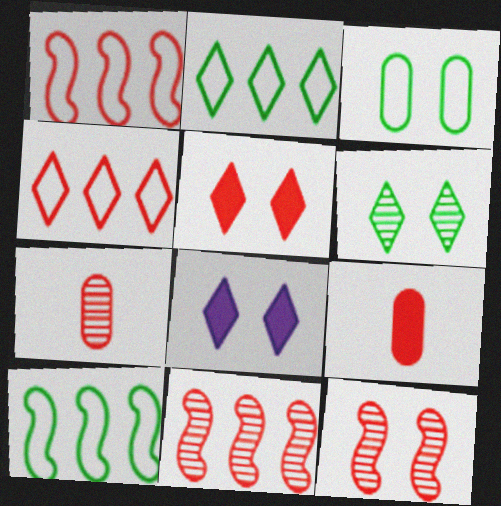[[1, 5, 7], 
[3, 8, 12], 
[4, 9, 12], 
[7, 8, 10]]